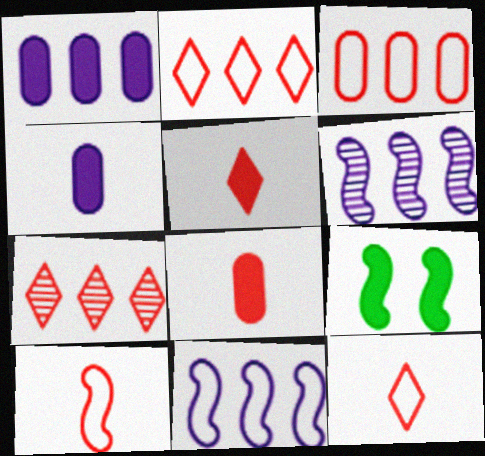[[1, 5, 9], 
[6, 9, 10]]